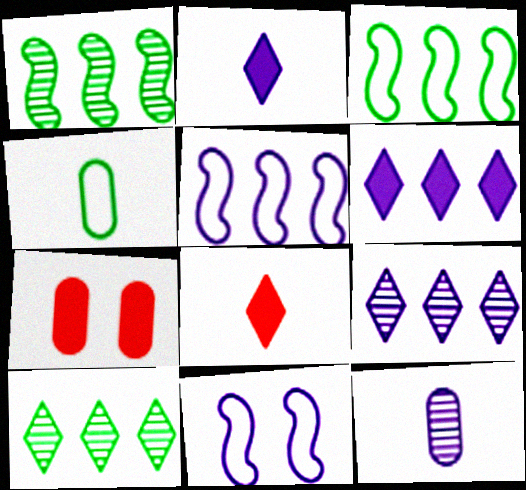[[6, 11, 12]]